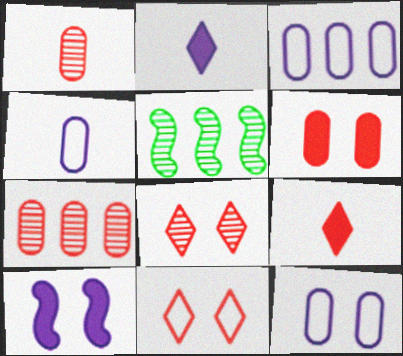[[3, 4, 12], 
[5, 9, 12]]